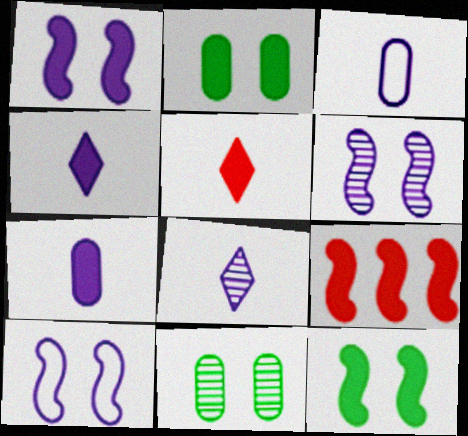[[1, 6, 10], 
[2, 4, 9]]